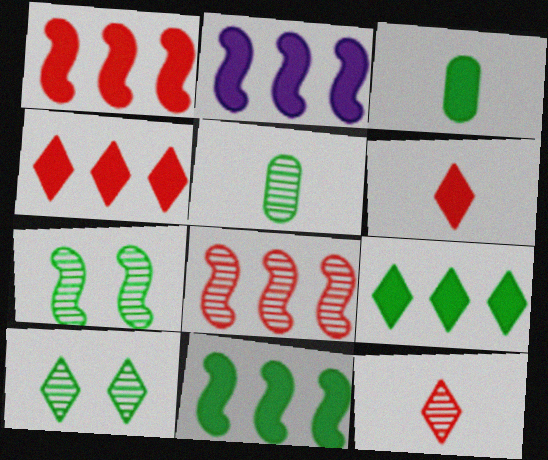[[1, 2, 11]]